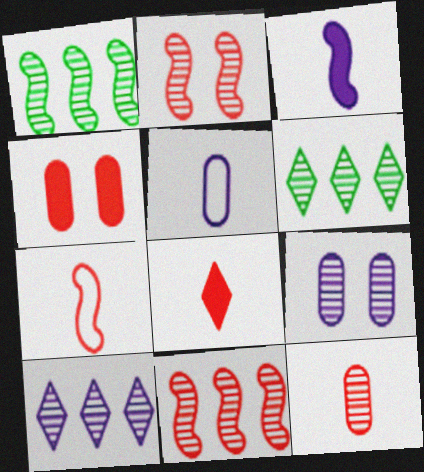[[7, 8, 12]]